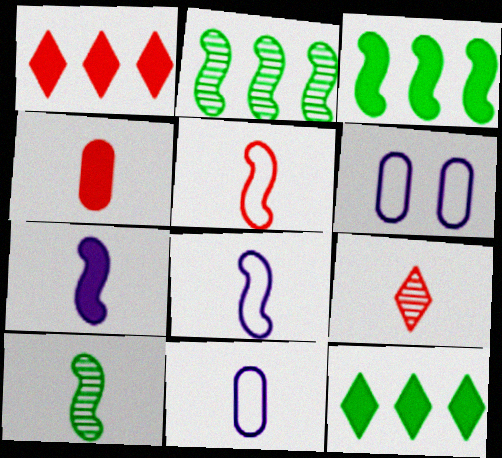[[1, 6, 10], 
[3, 6, 9], 
[4, 5, 9], 
[5, 7, 10]]